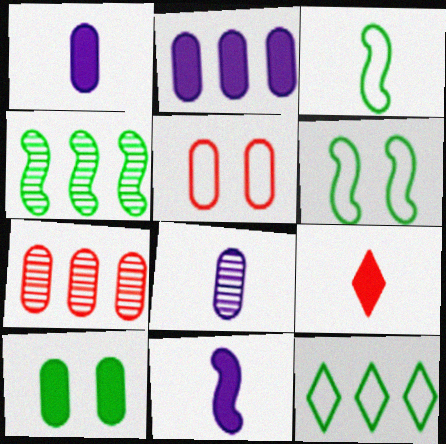[[3, 8, 9]]